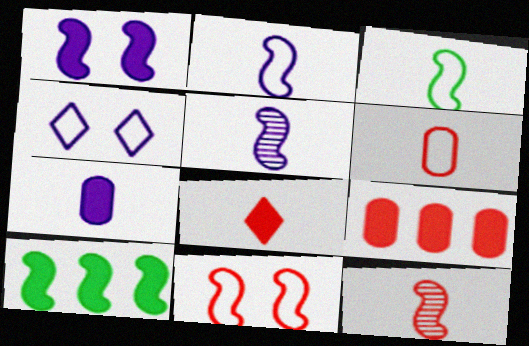[[5, 10, 11], 
[6, 8, 12]]